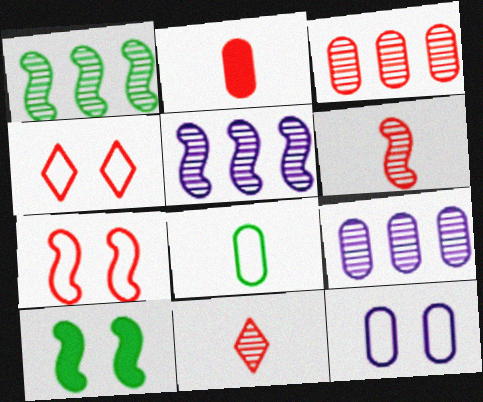[]